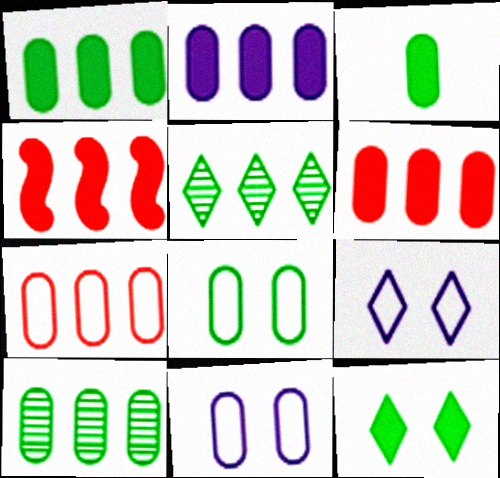[[1, 2, 6], 
[2, 7, 10], 
[3, 8, 10]]